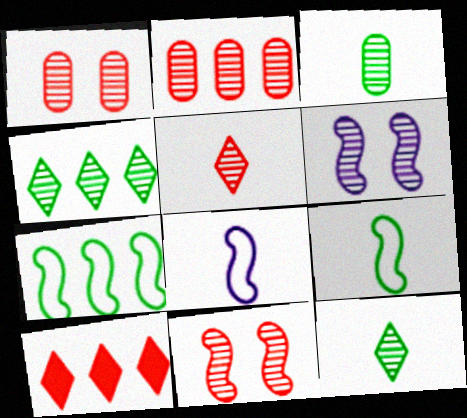[[2, 5, 11], 
[2, 6, 12]]